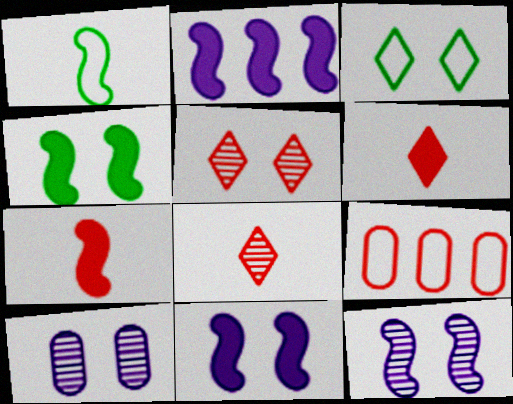[[2, 4, 7], 
[5, 7, 9]]